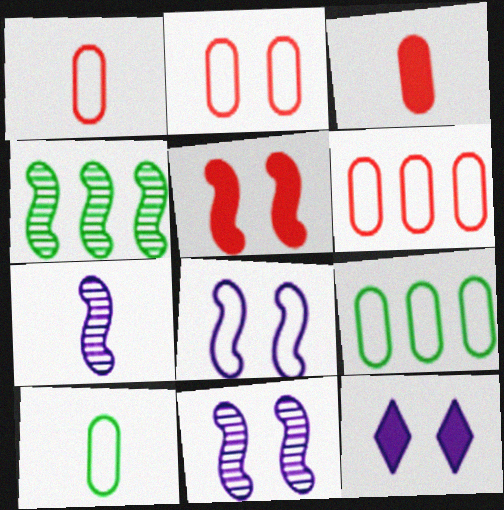[[1, 2, 6], 
[1, 4, 12]]